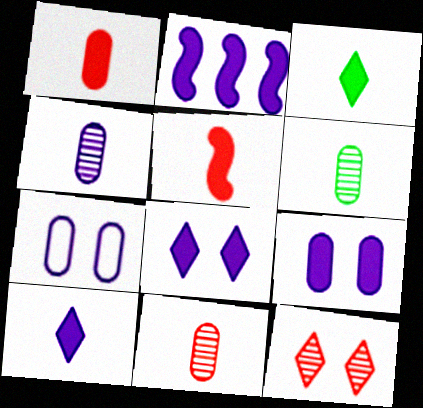[[2, 9, 10], 
[4, 6, 11]]